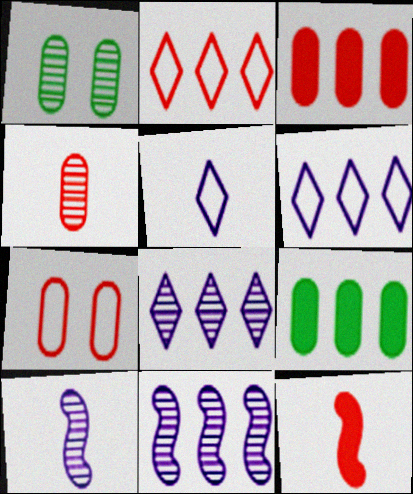[[1, 6, 12], 
[2, 9, 11], 
[3, 4, 7]]